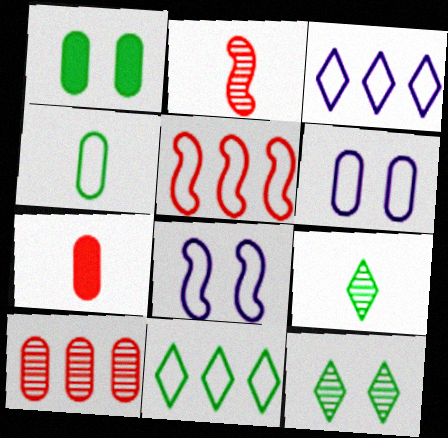[[1, 2, 3]]